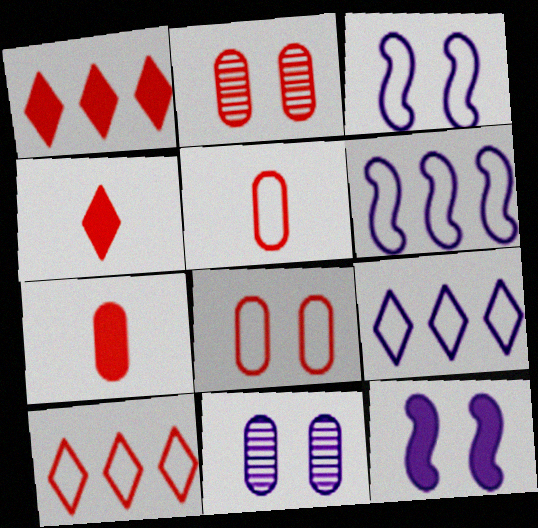[]